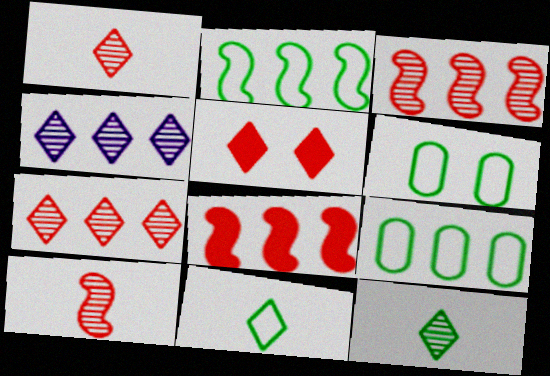[[2, 6, 11], 
[4, 5, 11], 
[4, 8, 9]]